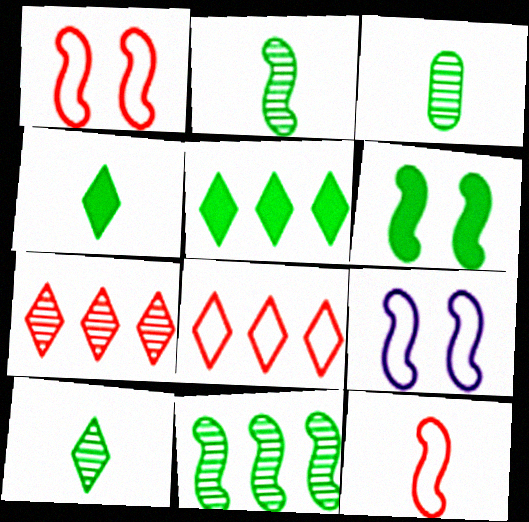[[2, 3, 10]]